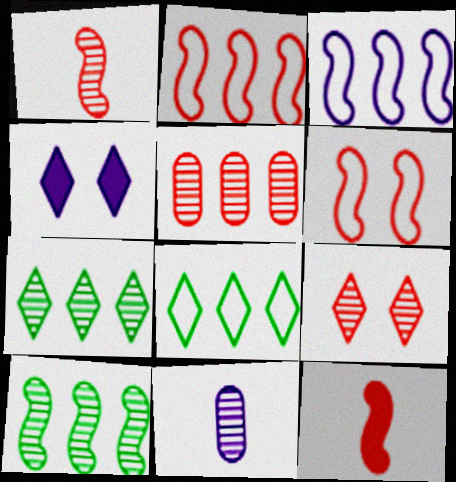[[1, 5, 9], 
[3, 4, 11], 
[9, 10, 11]]